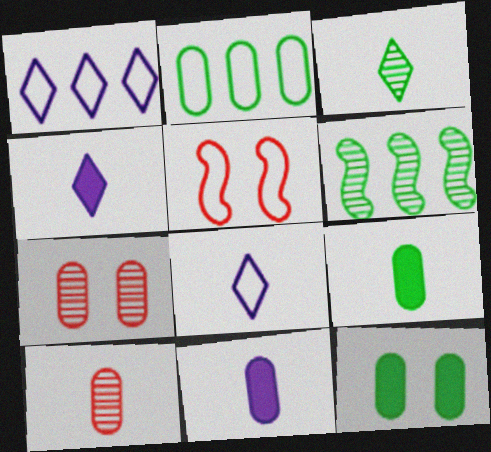[[2, 5, 8], 
[2, 7, 11]]